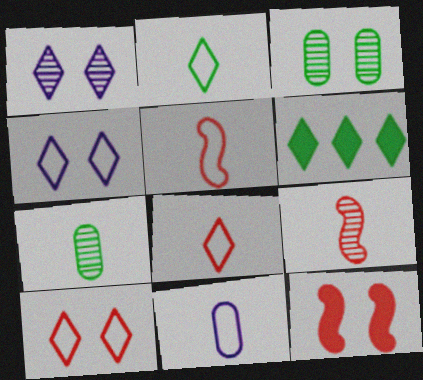[[1, 6, 8], 
[2, 5, 11], 
[3, 4, 12]]